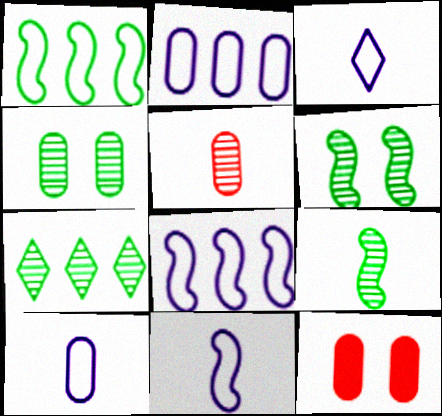[[3, 10, 11], 
[4, 7, 9], 
[7, 11, 12]]